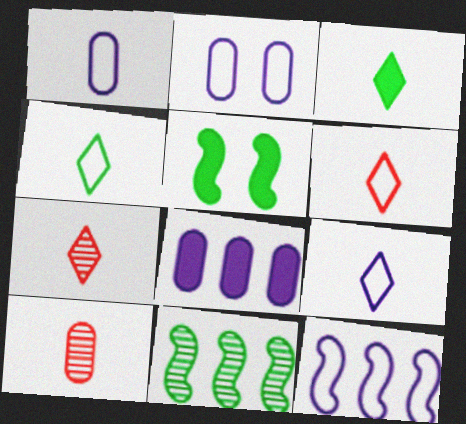[[2, 9, 12], 
[3, 7, 9], 
[4, 6, 9]]